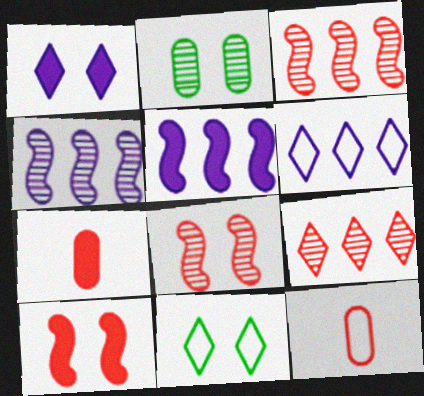[[4, 7, 11], 
[9, 10, 12]]